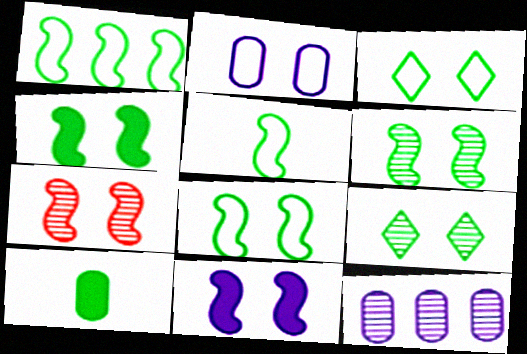[[1, 5, 8], 
[1, 9, 10], 
[4, 6, 8], 
[7, 8, 11]]